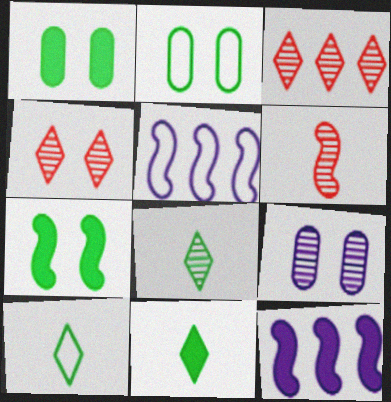[[5, 6, 7], 
[8, 10, 11]]